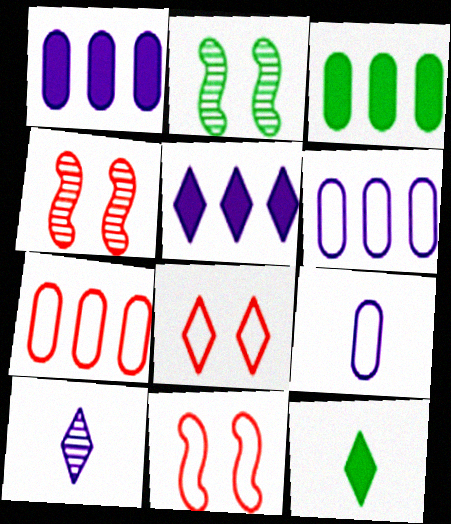[[3, 10, 11], 
[4, 6, 12]]